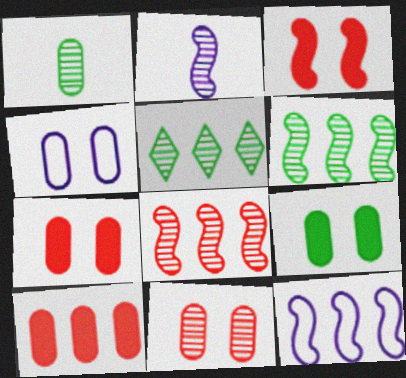[[1, 4, 10], 
[2, 5, 11], 
[4, 9, 11], 
[5, 10, 12]]